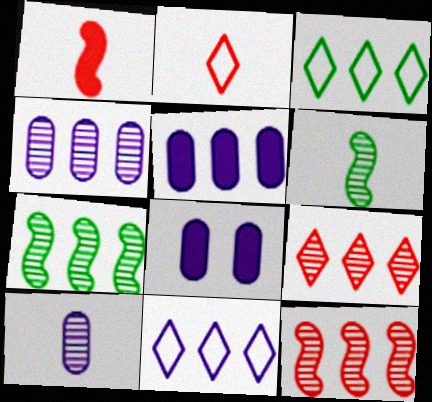[[2, 7, 8], 
[3, 5, 12], 
[4, 7, 9]]